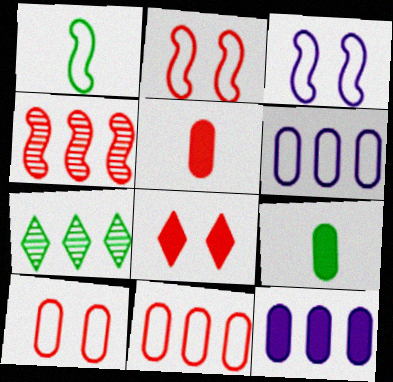[[3, 5, 7]]